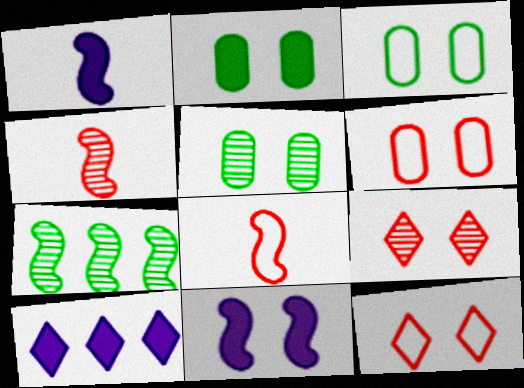[[2, 3, 5], 
[3, 4, 10], 
[3, 9, 11], 
[5, 8, 10], 
[5, 11, 12], 
[7, 8, 11]]